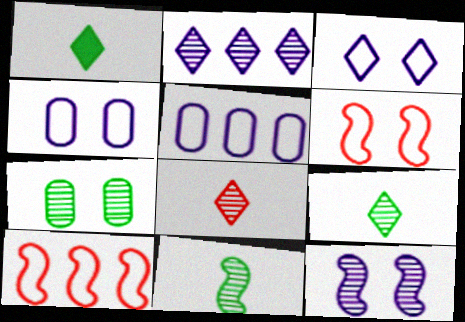[]